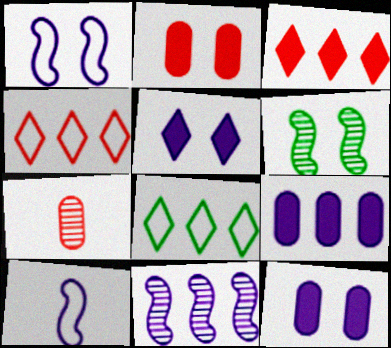[]